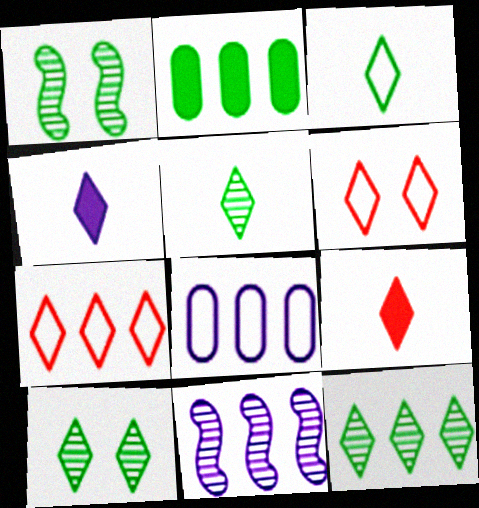[[1, 2, 3], 
[1, 8, 9], 
[2, 7, 11], 
[4, 6, 12], 
[4, 7, 10], 
[5, 10, 12]]